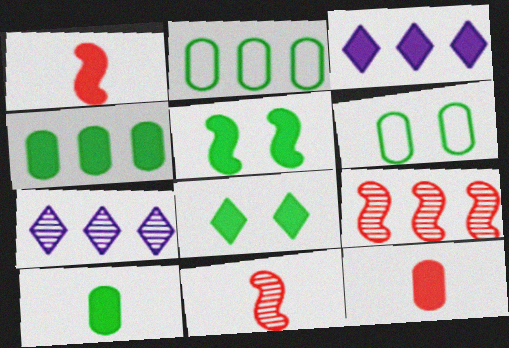[[1, 6, 7], 
[2, 3, 9], 
[3, 5, 12], 
[3, 6, 11]]